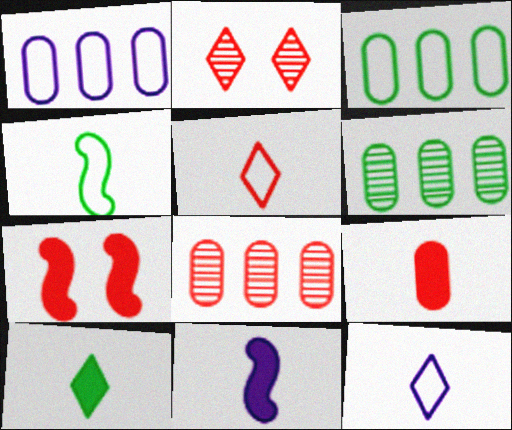[[2, 3, 11], 
[5, 7, 8], 
[6, 7, 12], 
[9, 10, 11]]